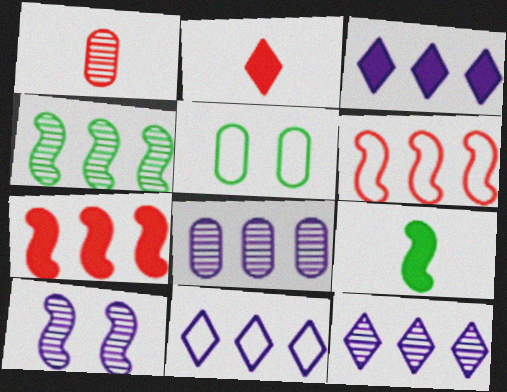[[3, 11, 12], 
[6, 9, 10]]